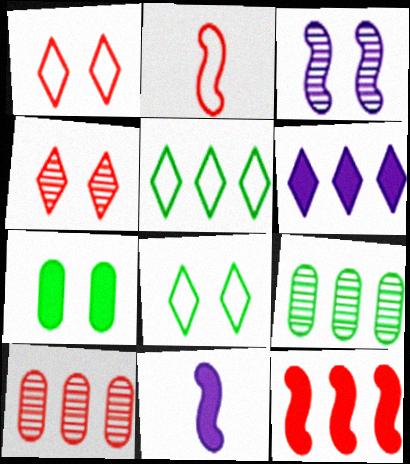[[1, 3, 7], 
[1, 9, 11], 
[8, 10, 11]]